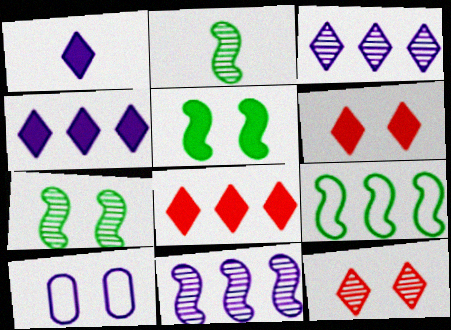[[1, 10, 11], 
[2, 5, 9], 
[2, 8, 10], 
[5, 10, 12], 
[6, 7, 10]]